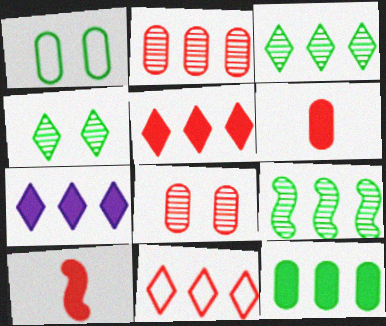[[3, 7, 11], 
[8, 10, 11]]